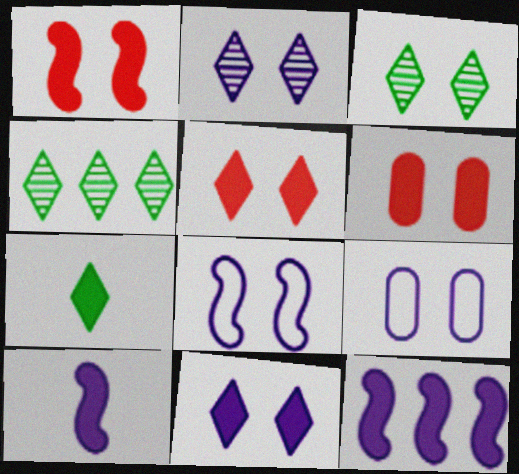[[1, 3, 9], 
[1, 5, 6], 
[3, 6, 8], 
[6, 7, 12]]